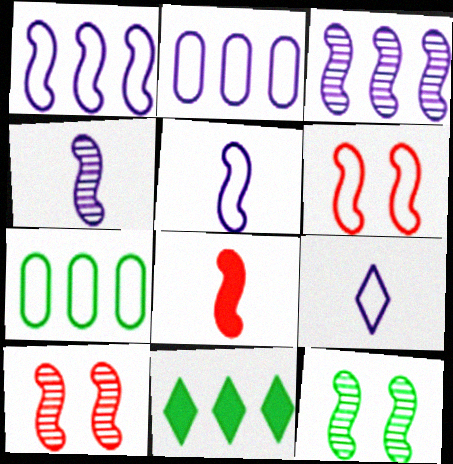[[1, 8, 12], 
[6, 7, 9]]